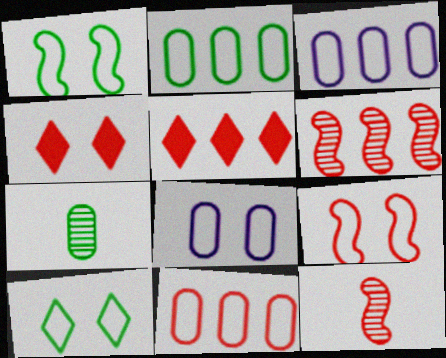[[2, 3, 11], 
[4, 11, 12], 
[5, 6, 11], 
[8, 9, 10]]